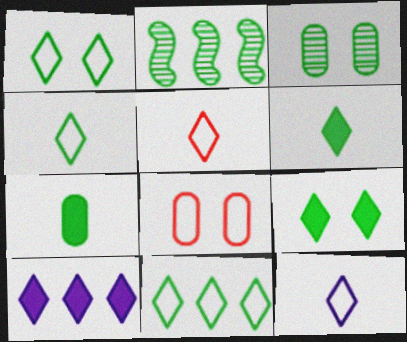[[1, 2, 7], 
[1, 4, 11], 
[4, 5, 12]]